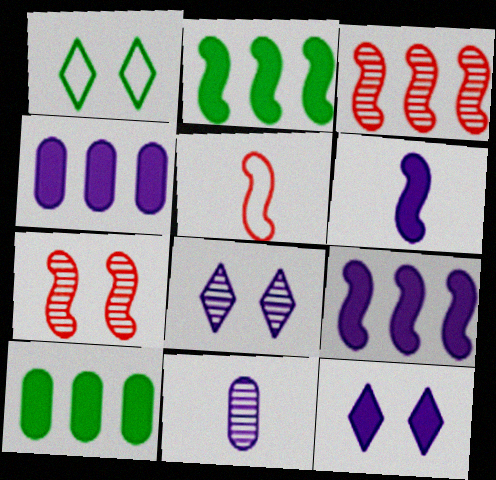[[4, 6, 12], 
[5, 8, 10]]